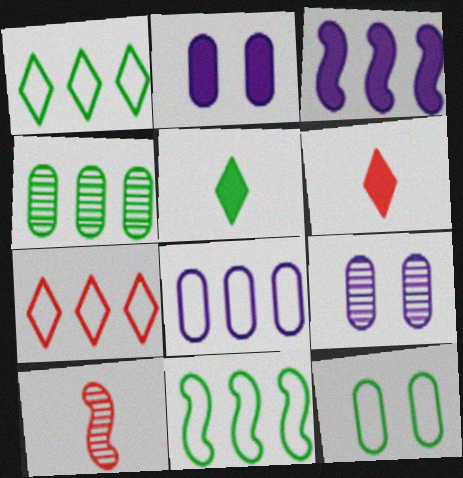[[1, 2, 10], 
[3, 4, 7], 
[6, 9, 11], 
[7, 8, 11]]